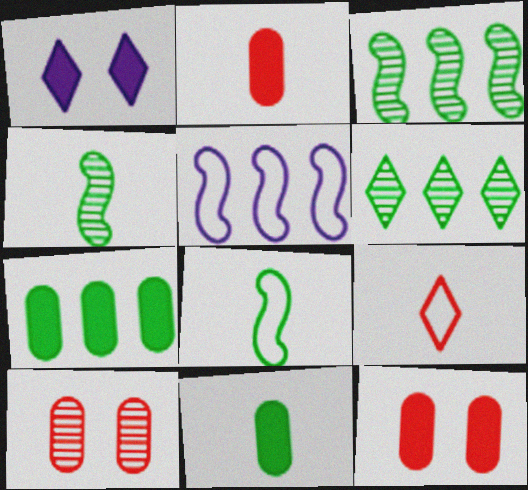[[1, 6, 9]]